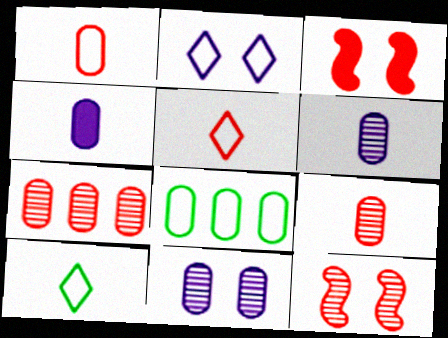[[3, 5, 7]]